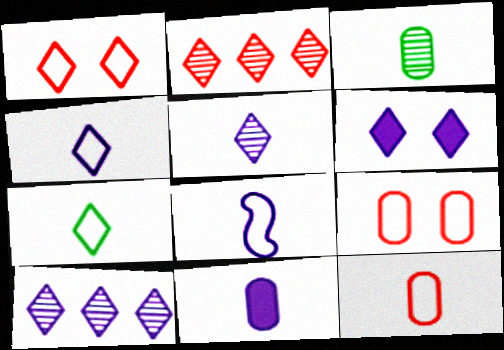[[2, 6, 7], 
[3, 11, 12], 
[4, 6, 10], 
[5, 8, 11], 
[7, 8, 12]]